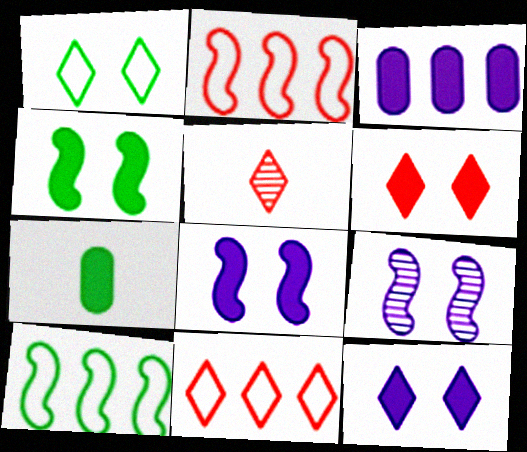[[5, 6, 11], 
[7, 9, 11]]